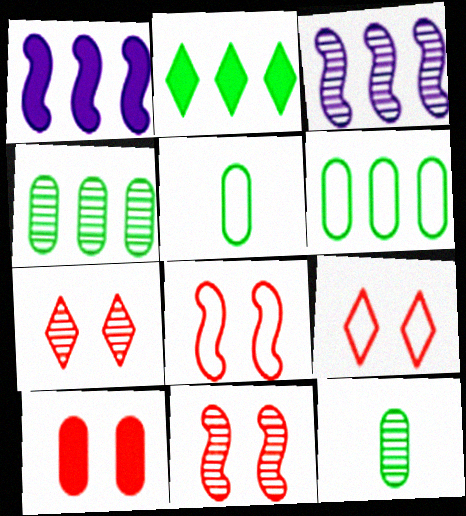[[1, 5, 7], 
[1, 9, 12], 
[3, 7, 12], 
[7, 8, 10], 
[9, 10, 11]]